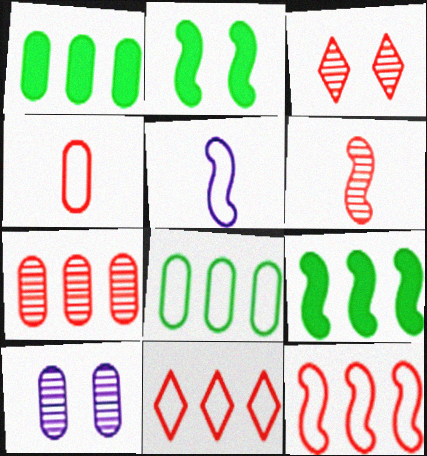[[1, 3, 5], 
[1, 4, 10], 
[3, 6, 7]]